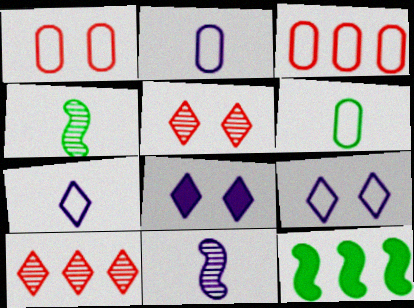[[2, 5, 12], 
[3, 4, 8]]